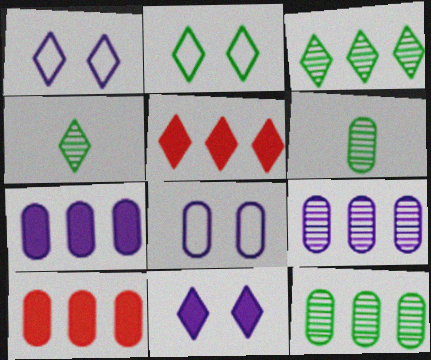[[1, 4, 5], 
[6, 8, 10]]